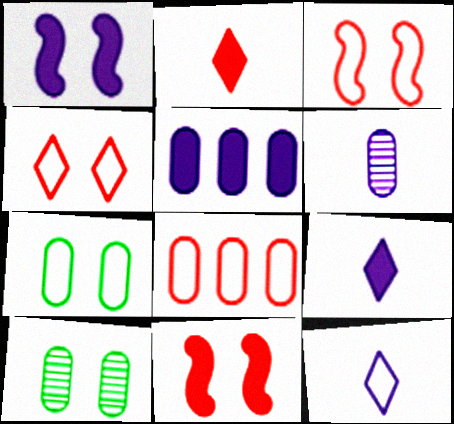[[1, 4, 10], 
[1, 5, 9]]